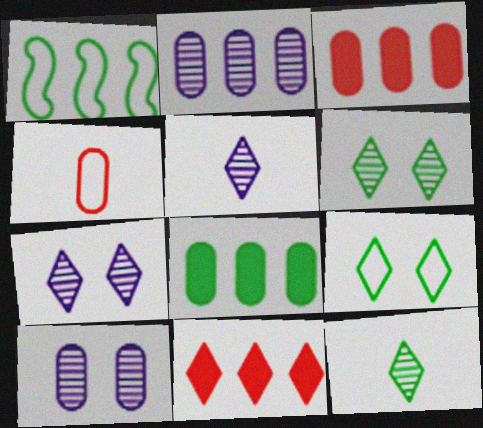[[1, 2, 11], 
[4, 8, 10], 
[5, 9, 11]]